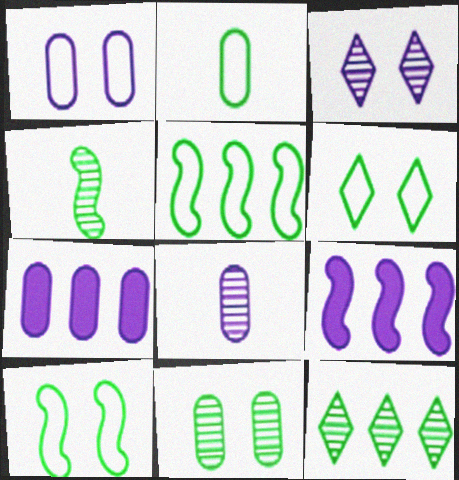[[1, 7, 8], 
[2, 5, 6], 
[4, 11, 12]]